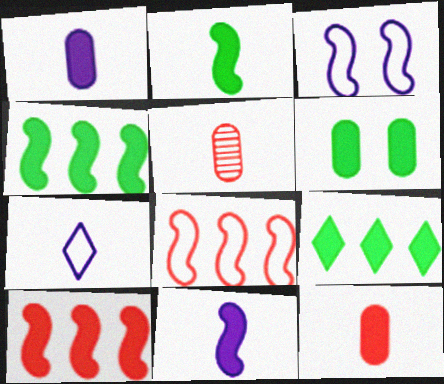[[2, 5, 7], 
[2, 6, 9], 
[3, 5, 9]]